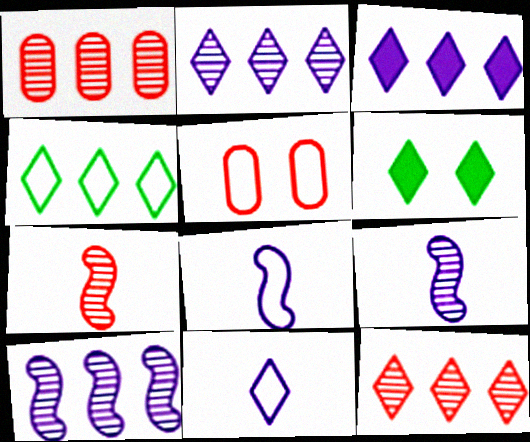[[1, 6, 8], 
[3, 4, 12], 
[4, 5, 8], 
[6, 11, 12]]